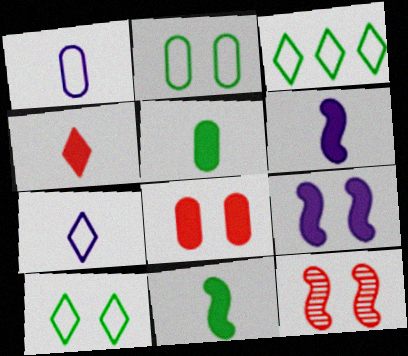[[4, 5, 6]]